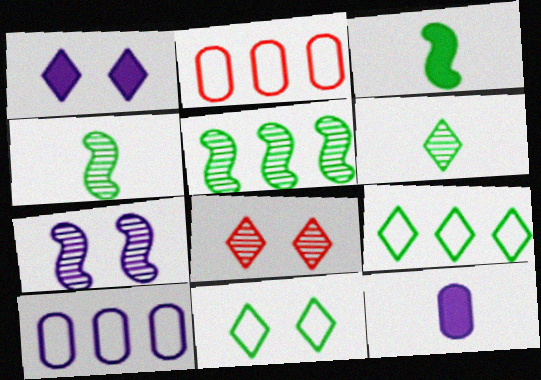[[1, 2, 4], 
[1, 8, 11], 
[3, 8, 10]]